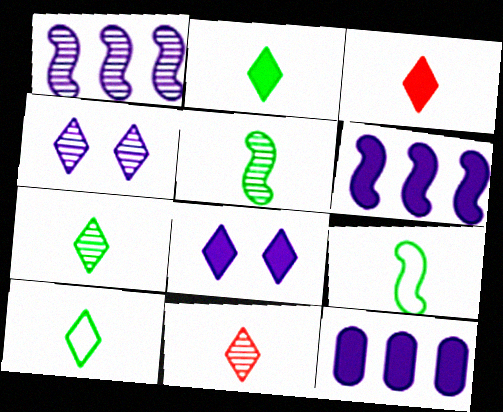[[2, 7, 10]]